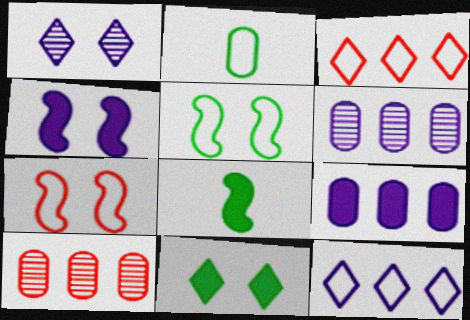[[2, 7, 12]]